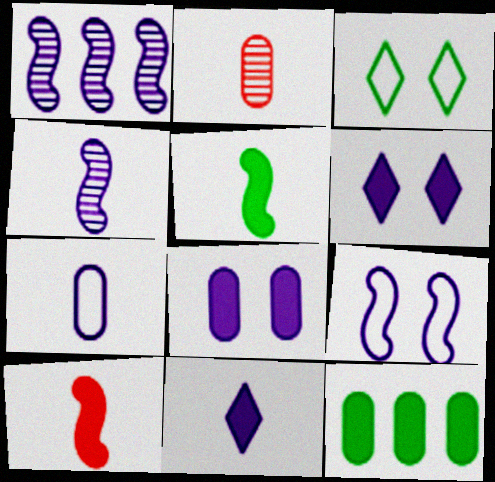[[1, 6, 7], 
[4, 7, 11], 
[6, 10, 12]]